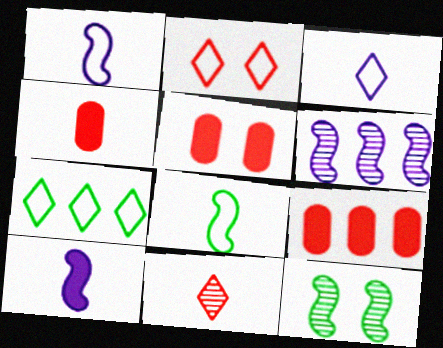[[2, 3, 7], 
[3, 9, 12], 
[4, 5, 9], 
[6, 7, 9]]